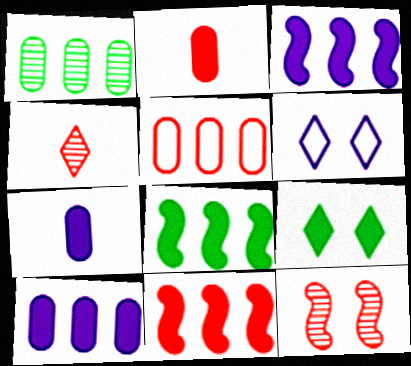[[1, 5, 10], 
[2, 3, 9], 
[3, 8, 11], 
[7, 9, 11]]